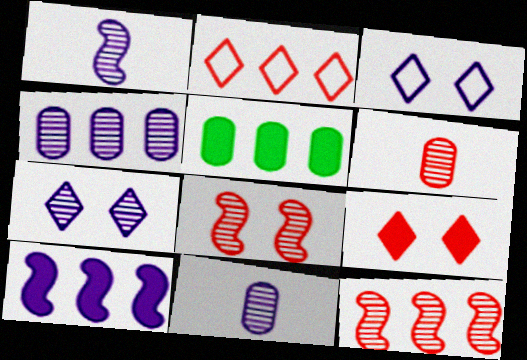[[1, 4, 7], 
[3, 10, 11]]